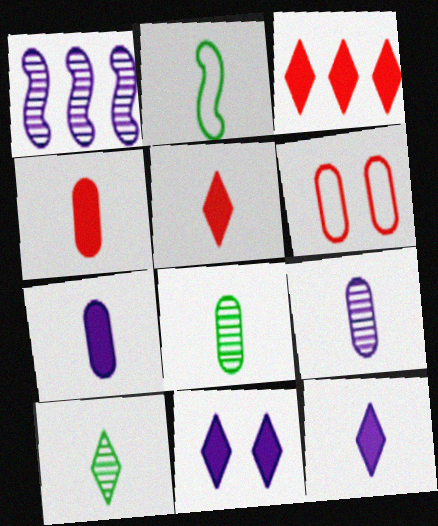[[2, 5, 9]]